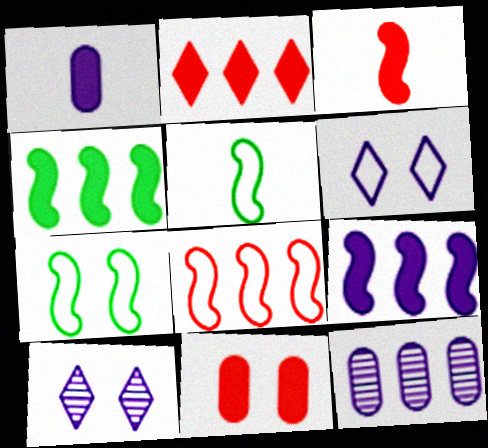[[2, 3, 11], 
[7, 10, 11]]